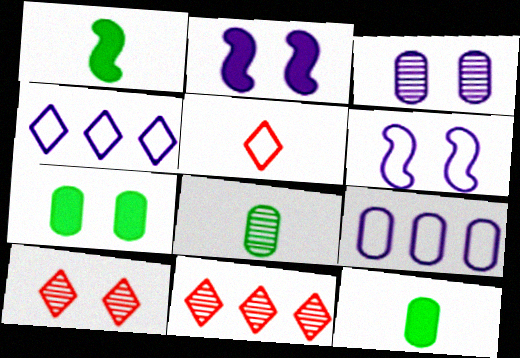[[1, 9, 10], 
[6, 7, 10], 
[6, 11, 12]]